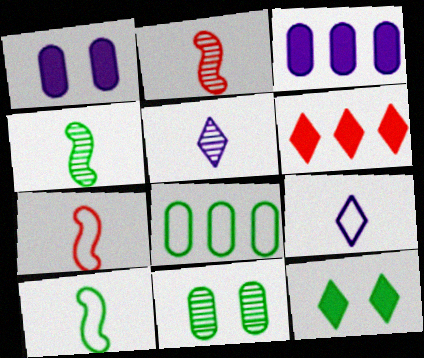[[4, 8, 12]]